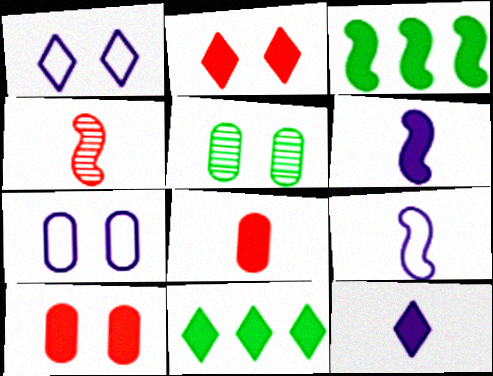[[2, 11, 12], 
[3, 10, 12], 
[4, 7, 11], 
[5, 7, 10], 
[6, 10, 11]]